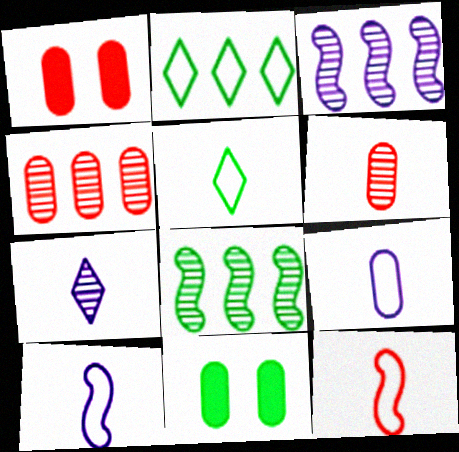[[1, 3, 5], 
[4, 9, 11], 
[5, 8, 11], 
[5, 9, 12]]